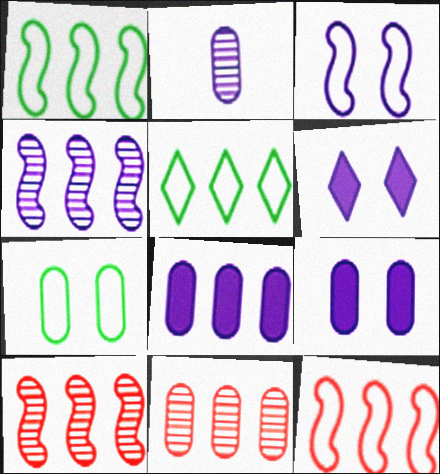[[5, 8, 10]]